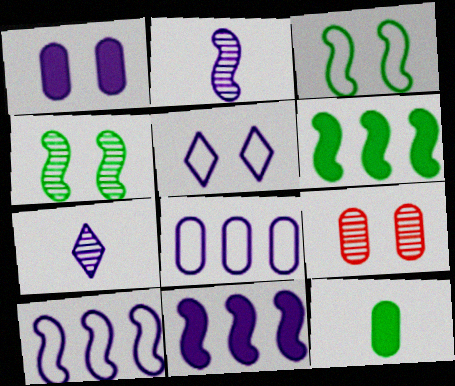[[1, 7, 10], 
[8, 9, 12]]